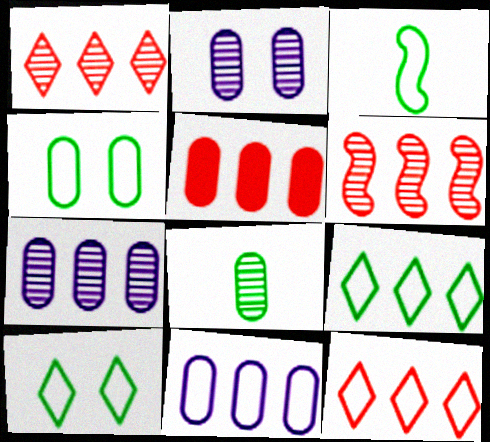[[3, 4, 9], 
[5, 6, 12]]